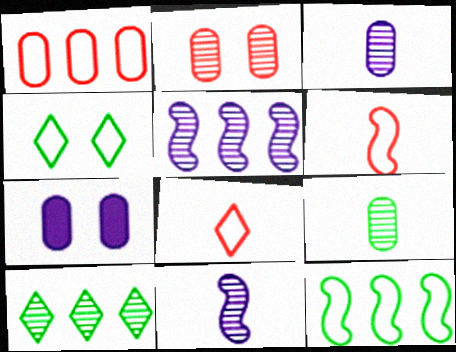[[1, 7, 9], 
[2, 10, 11], 
[6, 7, 10]]